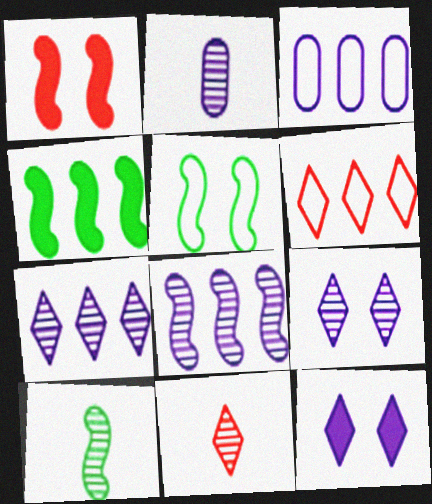[[2, 8, 9], 
[2, 10, 11], 
[4, 5, 10]]